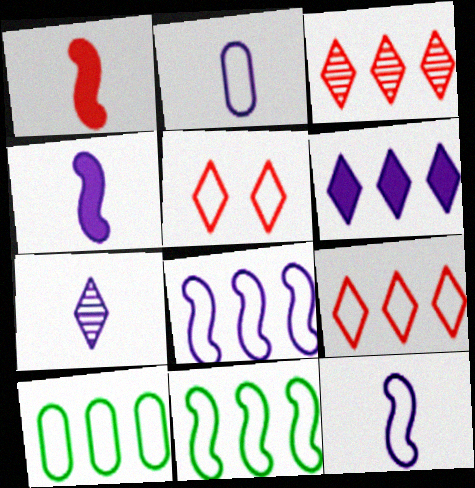[[2, 4, 7], 
[2, 5, 11], 
[5, 10, 12], 
[8, 9, 10]]